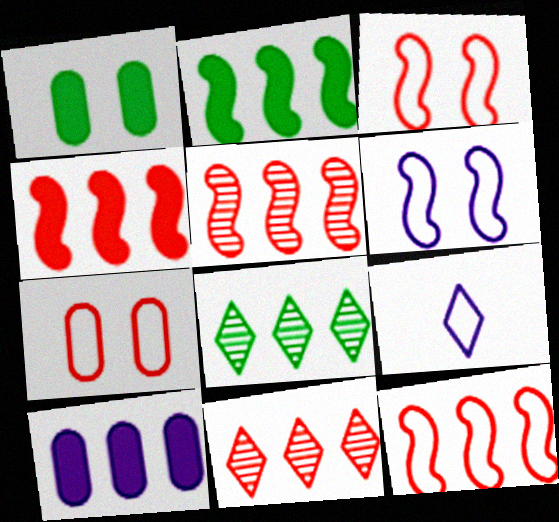[[1, 5, 9], 
[4, 5, 12], 
[8, 10, 12]]